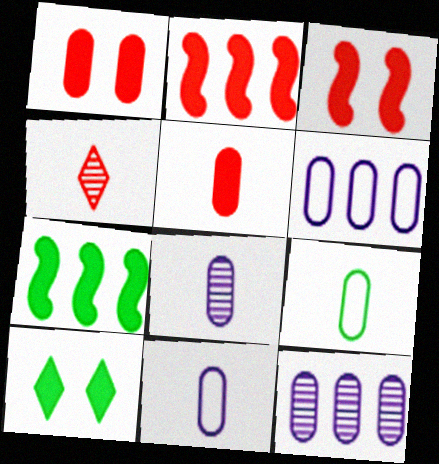[[1, 9, 12], 
[5, 8, 9]]